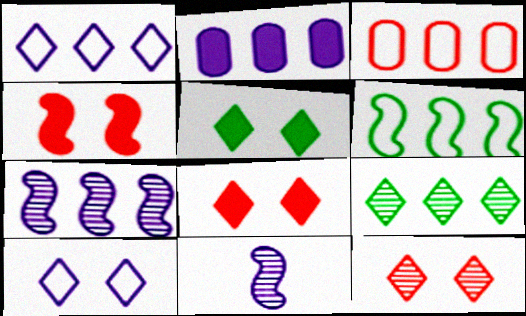[[1, 2, 7], 
[1, 3, 6], 
[2, 10, 11], 
[3, 5, 11], 
[4, 6, 11], 
[5, 10, 12]]